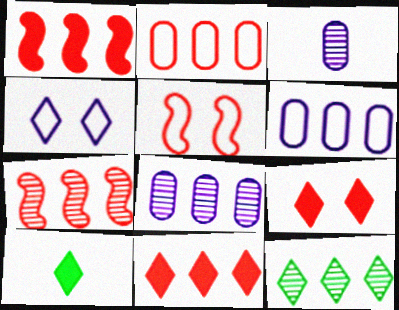[[1, 6, 12], 
[2, 7, 11], 
[5, 8, 10], 
[7, 8, 12]]